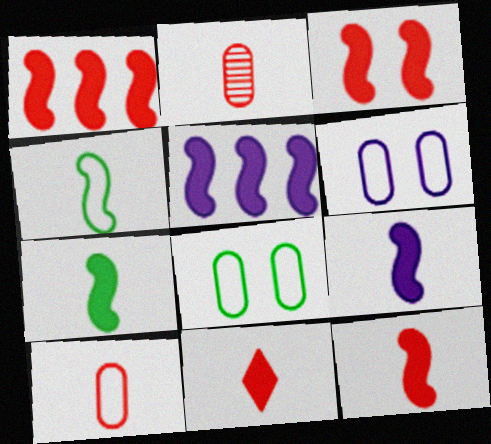[[1, 3, 12], 
[3, 5, 7], 
[7, 9, 12]]